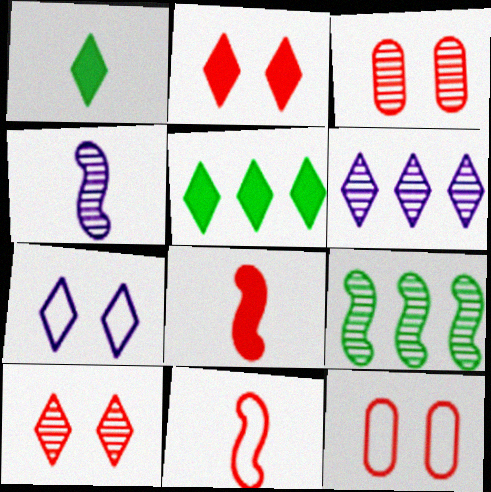[[4, 5, 12]]